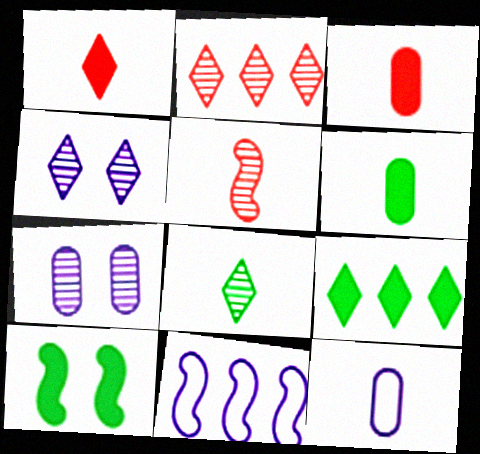[[2, 4, 8], 
[2, 10, 12], 
[5, 10, 11], 
[6, 9, 10]]